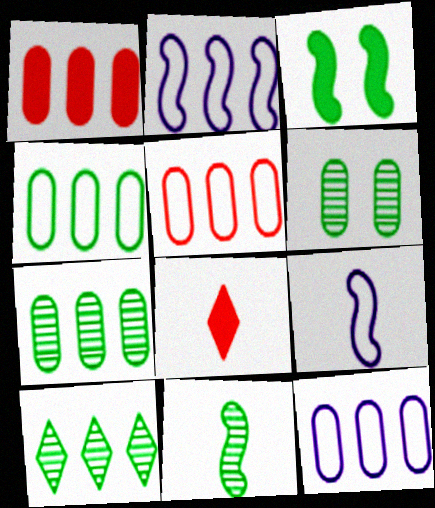[[1, 2, 10], 
[1, 7, 12], 
[2, 6, 8], 
[4, 5, 12], 
[6, 10, 11]]